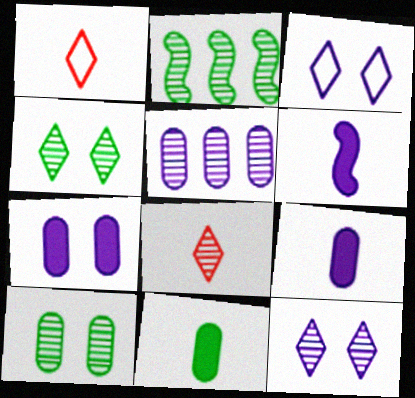[[1, 2, 7], 
[3, 5, 6]]